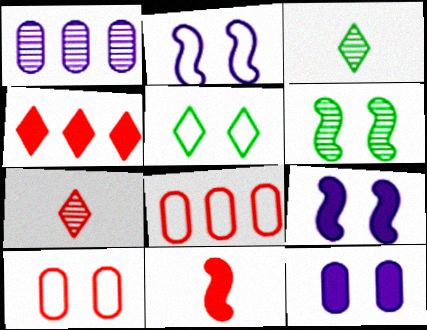[[1, 5, 11], 
[1, 6, 7], 
[2, 5, 10], 
[3, 8, 9]]